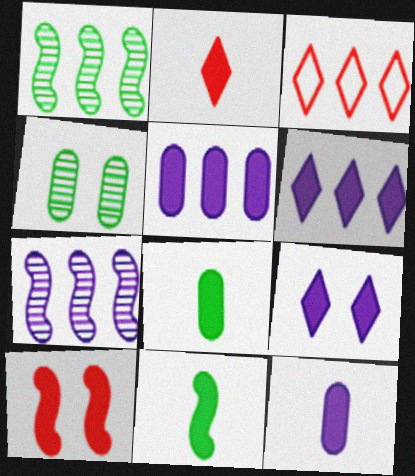[[1, 3, 5], 
[2, 11, 12], 
[6, 8, 10]]